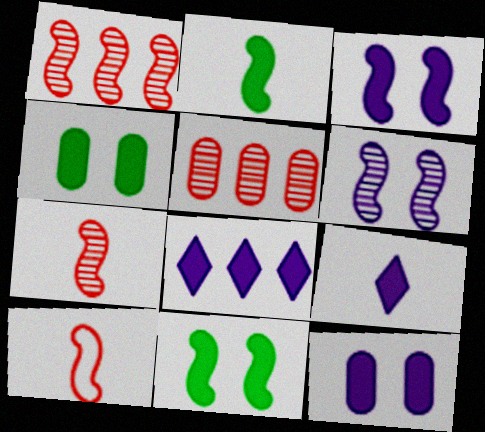[]